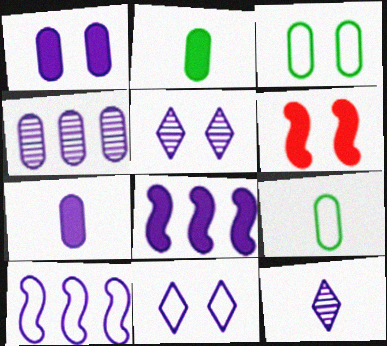[[1, 10, 12], 
[3, 5, 6], 
[5, 7, 10]]